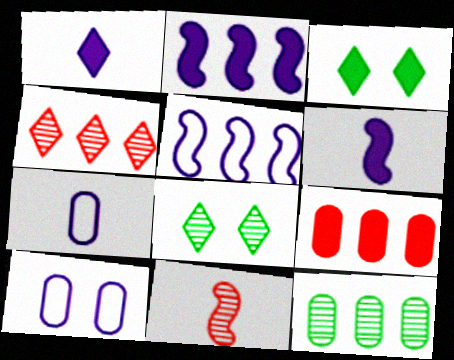[[3, 6, 9]]